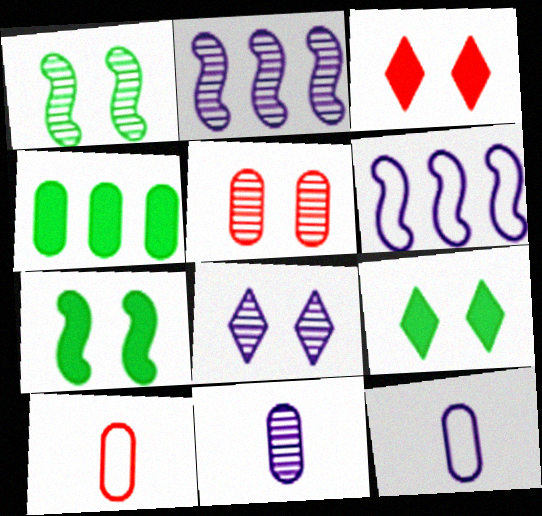[[1, 5, 8], 
[2, 8, 11], 
[2, 9, 10], 
[4, 5, 12]]